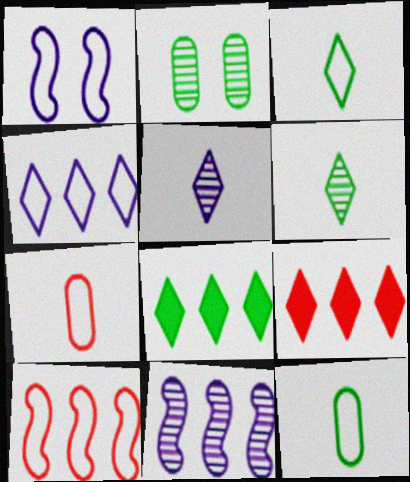[]